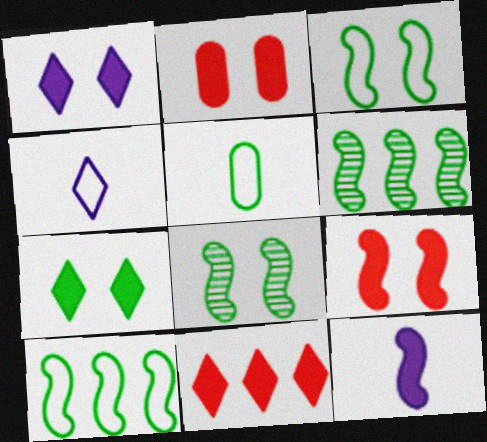[[2, 4, 6], 
[5, 6, 7]]